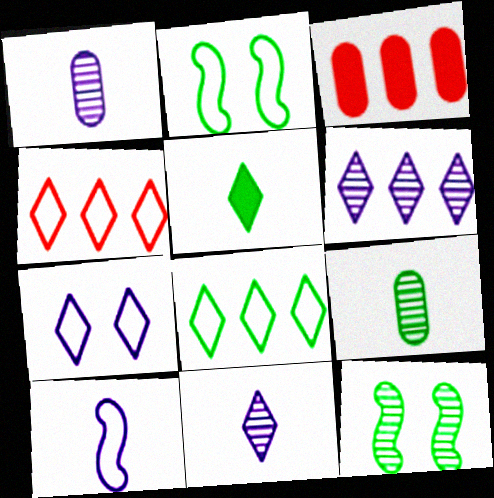[[2, 3, 11]]